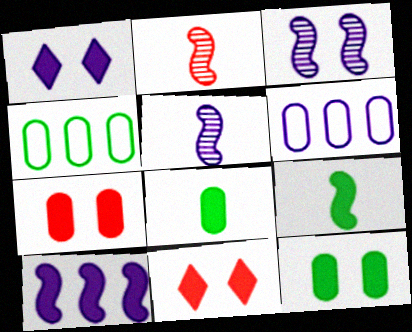[[1, 2, 4], 
[1, 5, 6], 
[4, 5, 11], 
[8, 10, 11]]